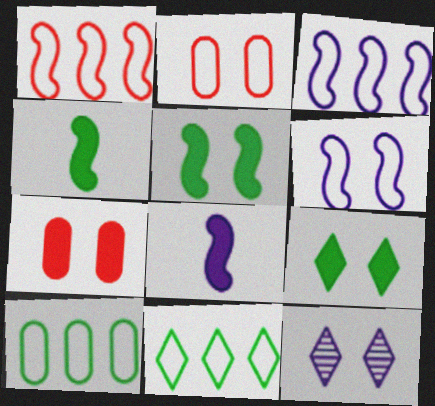[[2, 5, 12]]